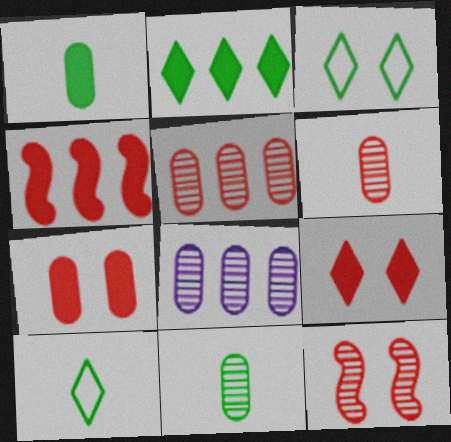[]